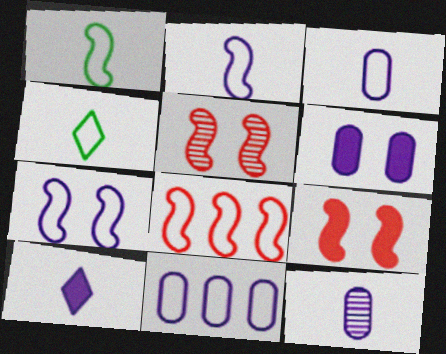[[1, 7, 8], 
[2, 10, 12], 
[6, 11, 12]]